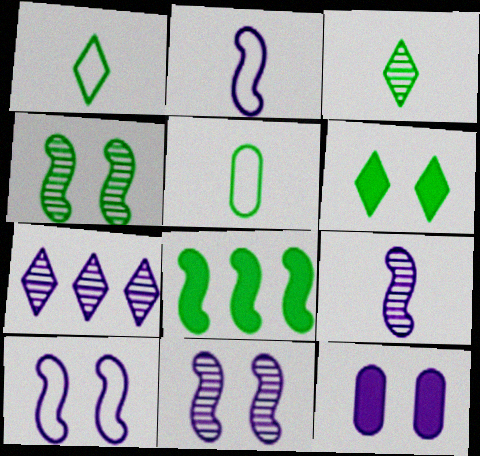[[2, 7, 12]]